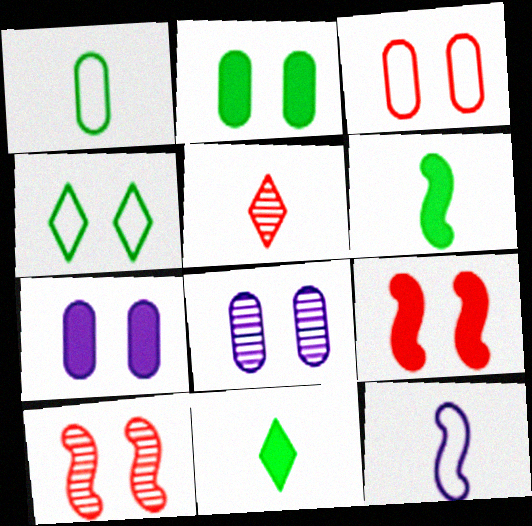[[2, 3, 8], 
[4, 7, 10], 
[4, 8, 9]]